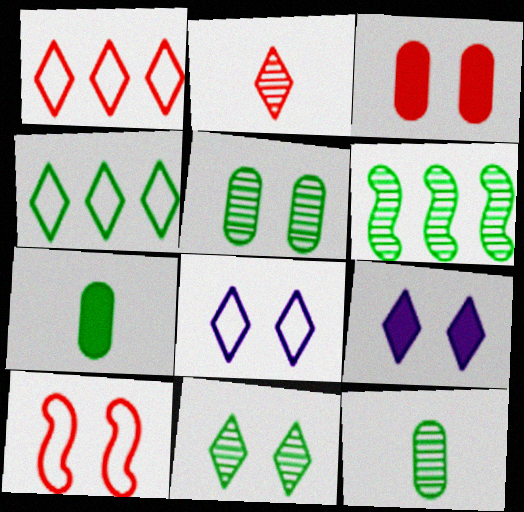[[2, 4, 9], 
[5, 9, 10], 
[6, 11, 12]]